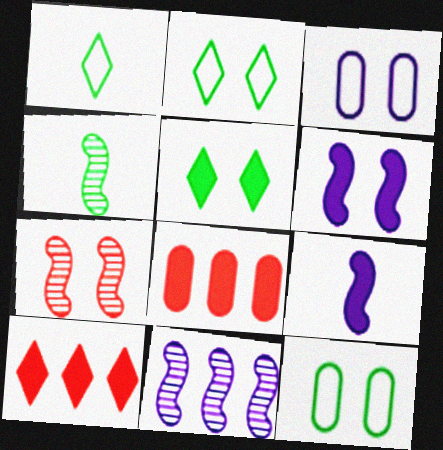[[3, 4, 10], 
[3, 5, 7], 
[4, 7, 11], 
[5, 8, 9]]